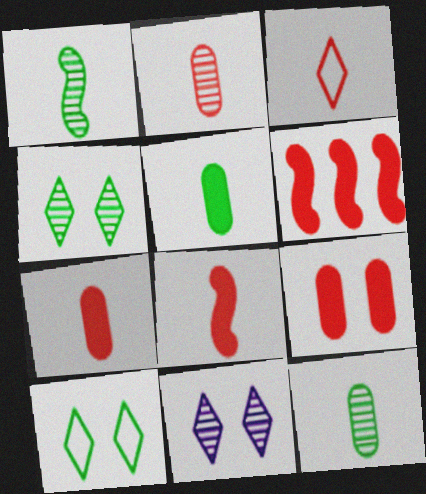[[2, 3, 8]]